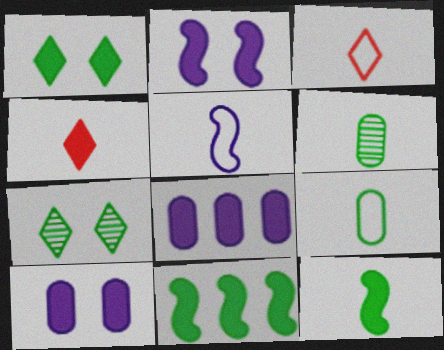[[3, 5, 9], 
[4, 5, 6], 
[4, 10, 11], 
[7, 9, 11]]